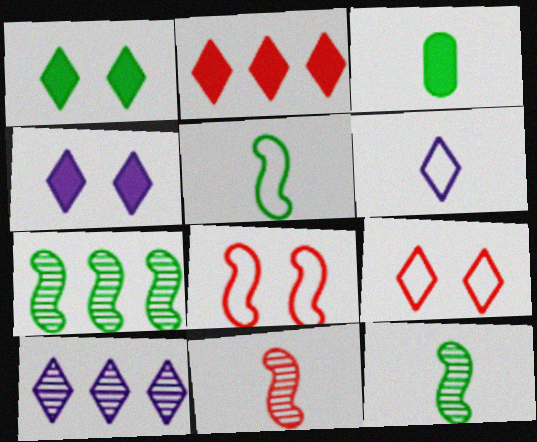[[3, 6, 11], 
[3, 8, 10], 
[4, 6, 10]]